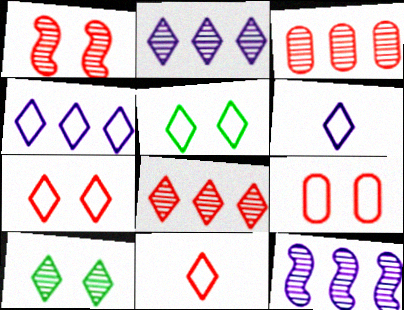[[4, 5, 11]]